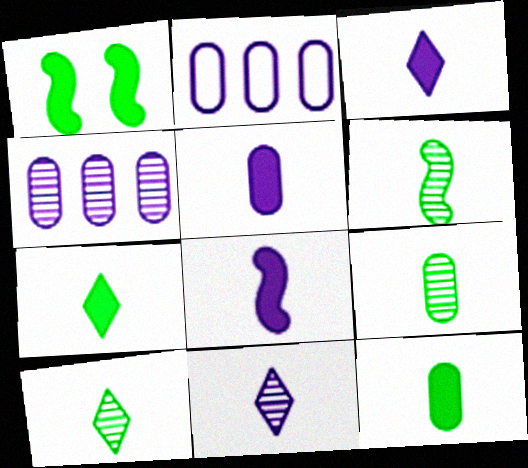[[3, 5, 8], 
[6, 9, 10]]